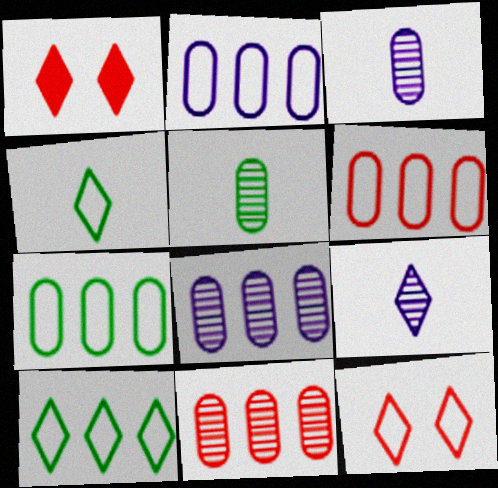[[1, 9, 10], 
[2, 6, 7]]